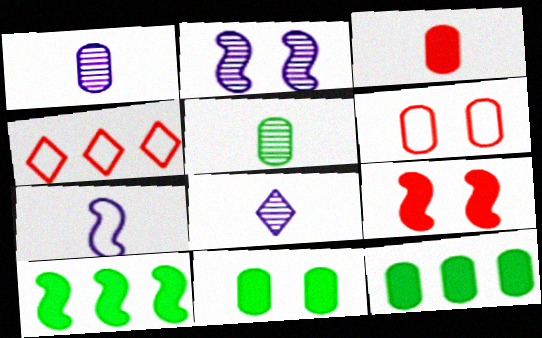[[1, 6, 12], 
[6, 8, 10]]